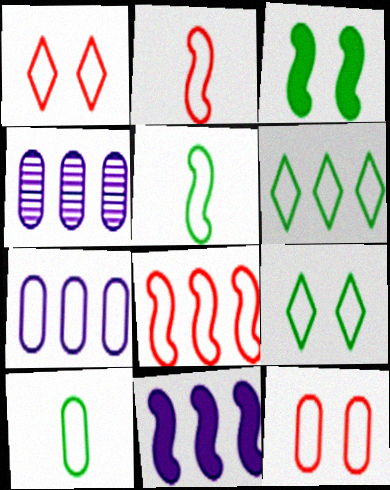[[1, 5, 7], 
[2, 7, 9], 
[6, 7, 8], 
[7, 10, 12]]